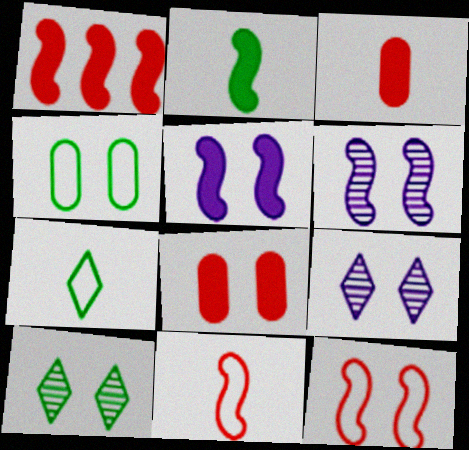[[1, 2, 5]]